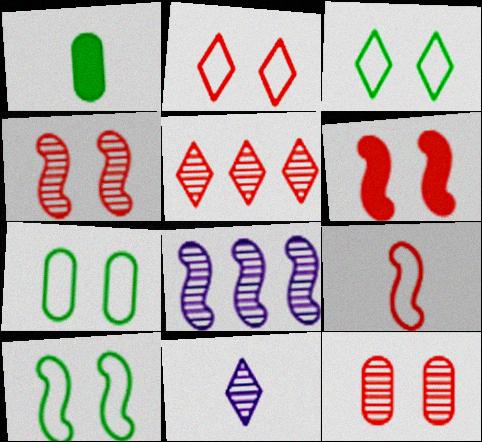[[1, 2, 8], 
[1, 9, 11], 
[2, 6, 12], 
[3, 7, 10]]